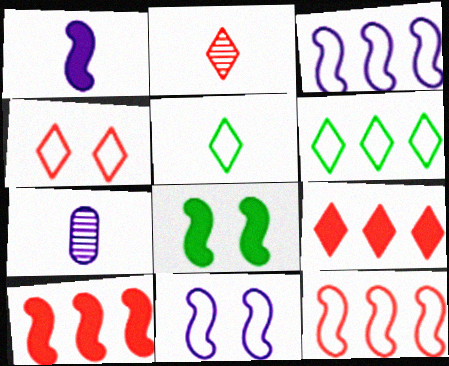[[1, 8, 10], 
[2, 4, 9]]